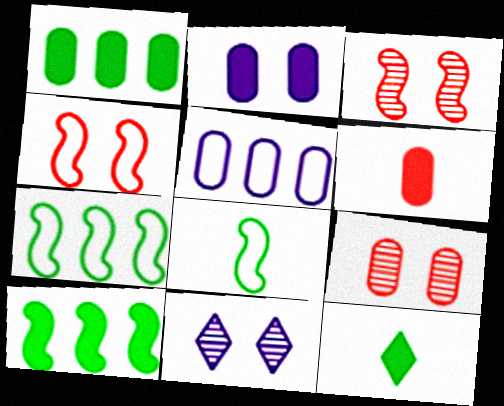[[1, 2, 6], 
[3, 5, 12], 
[6, 7, 11]]